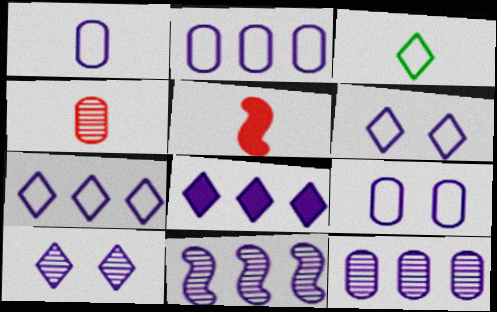[[1, 2, 9], 
[2, 8, 11]]